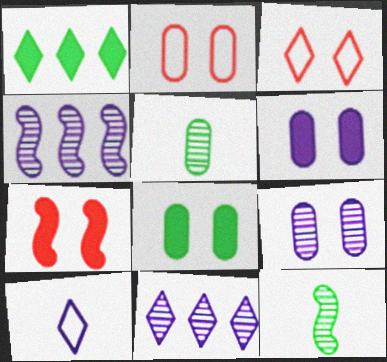[[2, 8, 9], 
[4, 6, 10]]